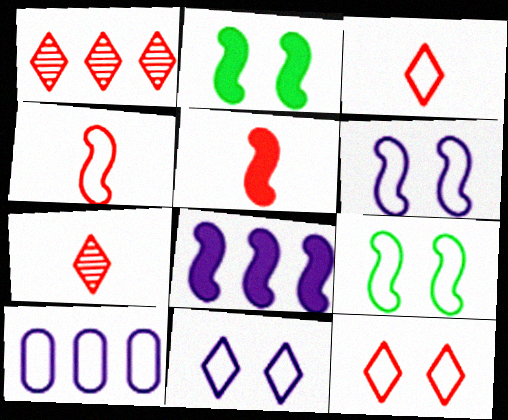[[2, 5, 8], 
[2, 7, 10], 
[3, 9, 10]]